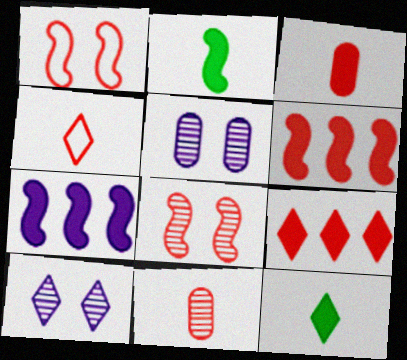[[1, 9, 11]]